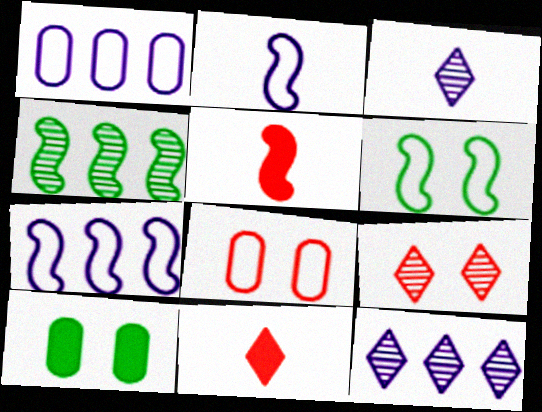[]